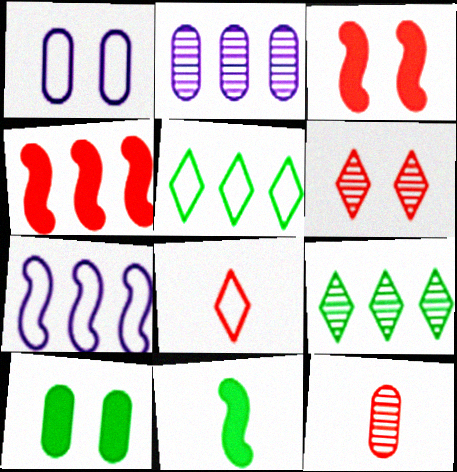[[2, 4, 5]]